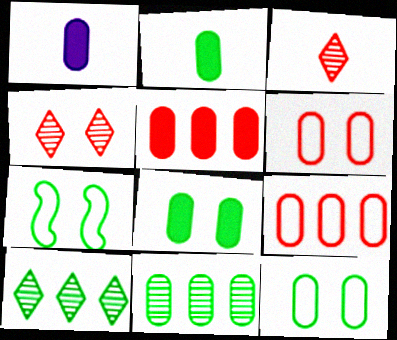[[1, 5, 8], 
[1, 6, 11], 
[2, 7, 10], 
[2, 11, 12]]